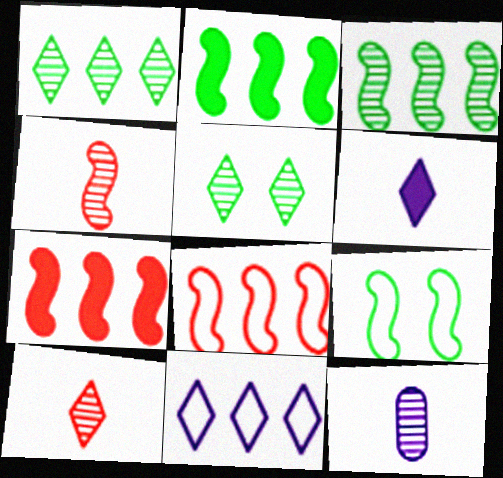[]